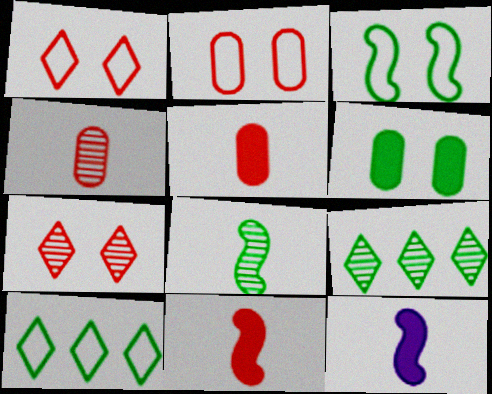[[2, 9, 12], 
[6, 8, 10]]